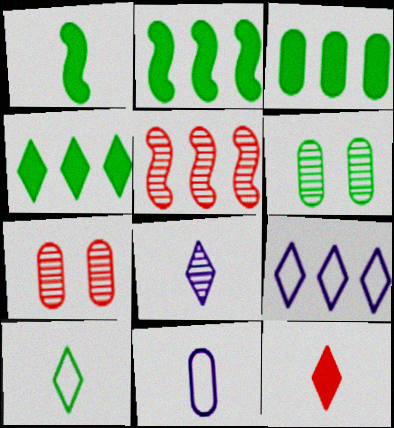[[1, 7, 9], 
[2, 3, 4], 
[2, 6, 10], 
[3, 5, 9], 
[3, 7, 11], 
[5, 6, 8], 
[8, 10, 12]]